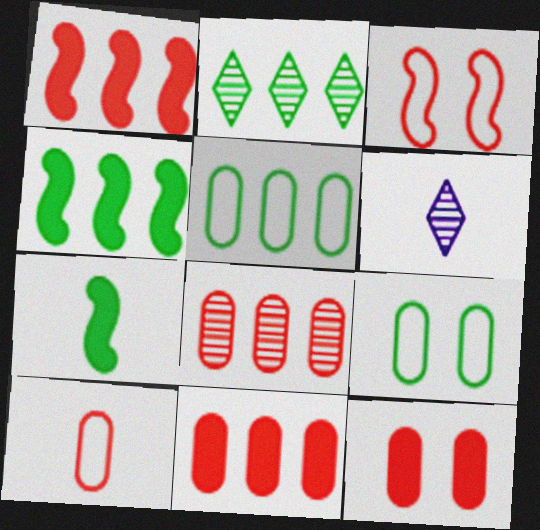[[1, 6, 9], 
[2, 4, 5], 
[2, 7, 9], 
[6, 7, 10], 
[8, 10, 12]]